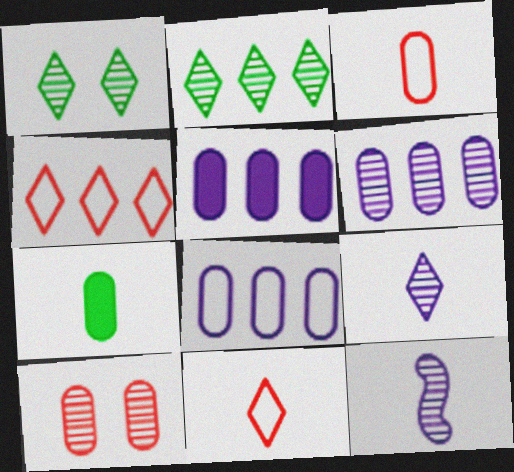[[2, 10, 12], 
[5, 6, 8], 
[7, 8, 10], 
[7, 11, 12]]